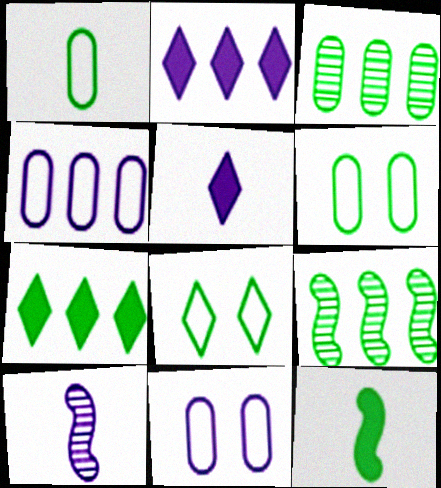[[2, 10, 11], 
[3, 8, 12]]